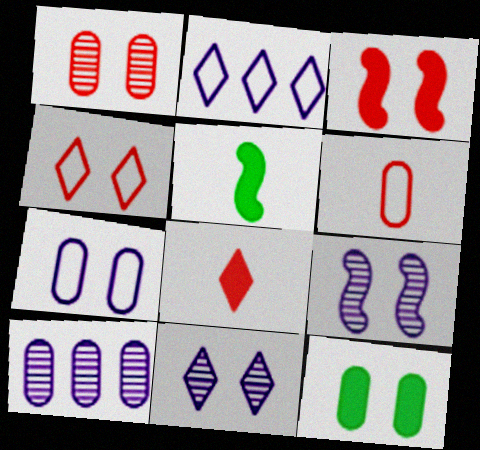[[1, 2, 5], 
[1, 3, 4], 
[1, 7, 12], 
[4, 5, 10], 
[4, 9, 12], 
[6, 10, 12]]